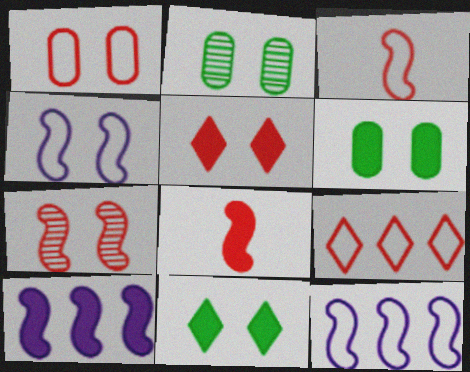[[1, 3, 9], 
[1, 5, 7], 
[2, 4, 5]]